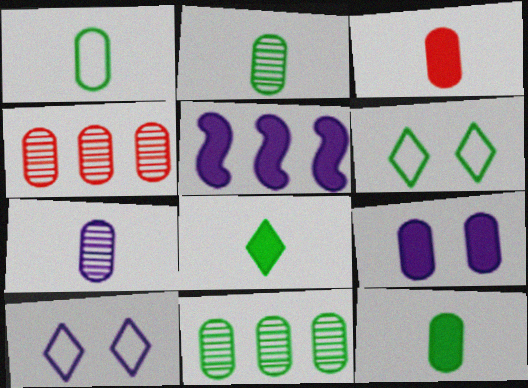[[1, 2, 12], 
[1, 3, 7], 
[1, 4, 9], 
[5, 7, 10]]